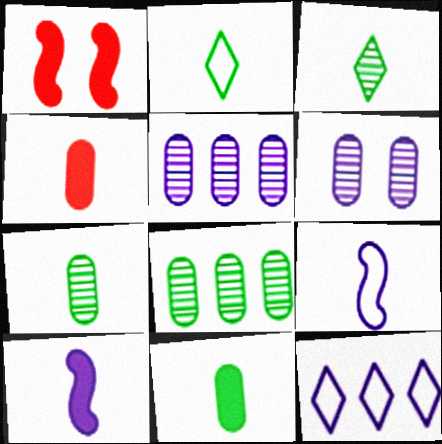[[1, 2, 5], 
[1, 7, 12], 
[3, 4, 9], 
[6, 10, 12]]